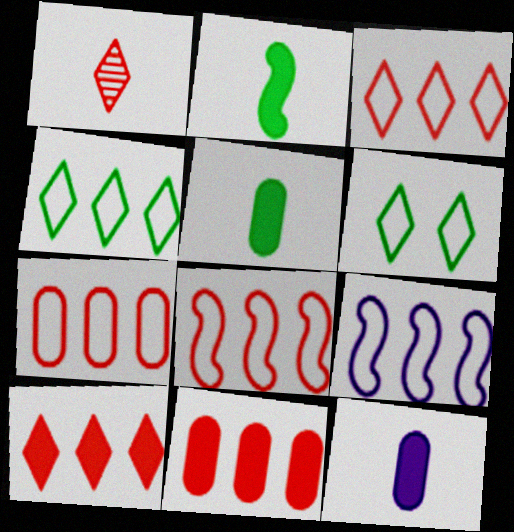[[3, 7, 8], 
[4, 7, 9]]